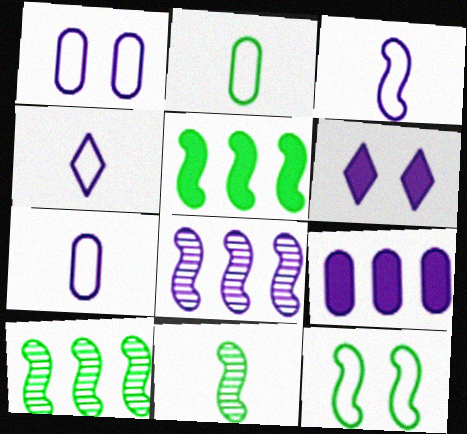[[3, 4, 7], 
[5, 11, 12], 
[6, 7, 8]]